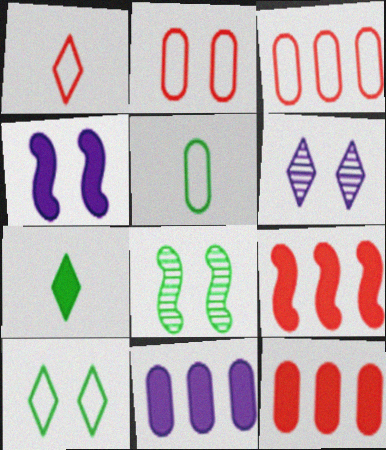[[1, 8, 11], 
[4, 7, 12], 
[5, 6, 9]]